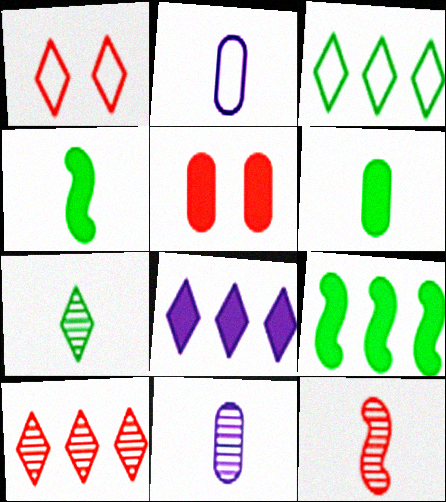[[1, 7, 8], 
[1, 9, 11], 
[3, 8, 10], 
[4, 5, 8], 
[7, 11, 12]]